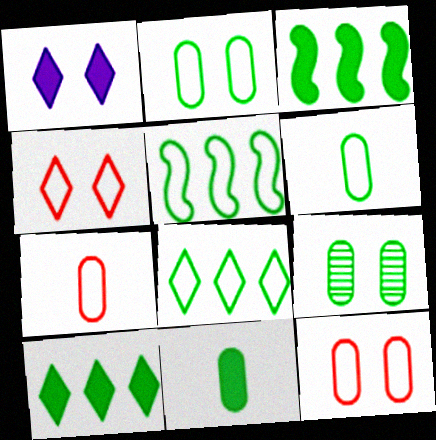[]